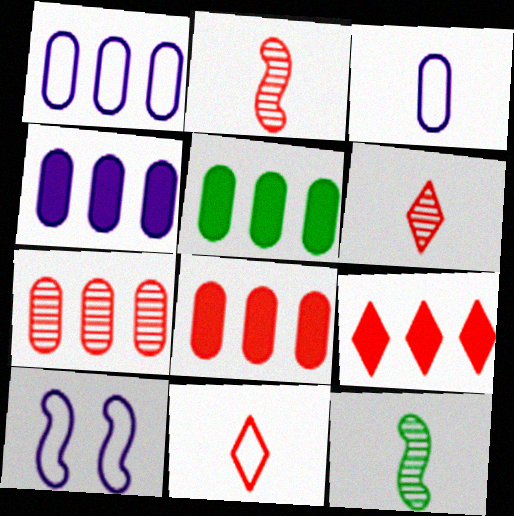[[1, 5, 7], 
[4, 5, 8], 
[5, 6, 10]]